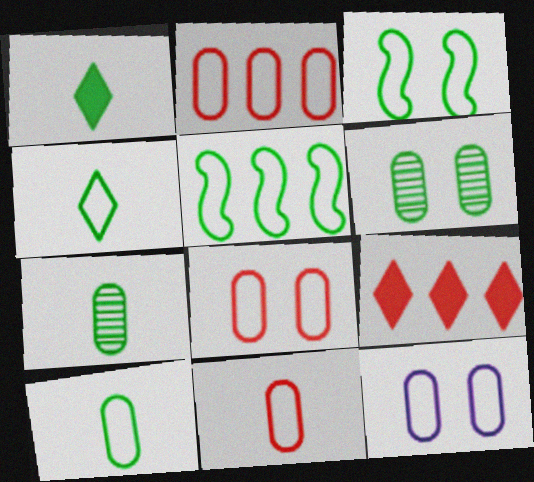[[1, 5, 6], 
[2, 8, 11], 
[2, 10, 12]]